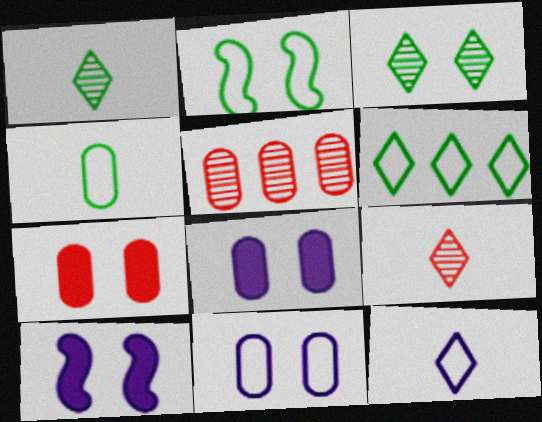[[2, 4, 6], 
[4, 5, 8]]